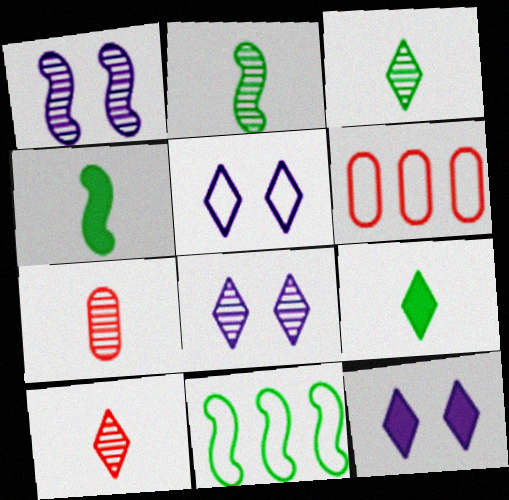[[1, 6, 9], 
[2, 6, 12], 
[4, 6, 8], 
[5, 8, 12], 
[7, 11, 12]]